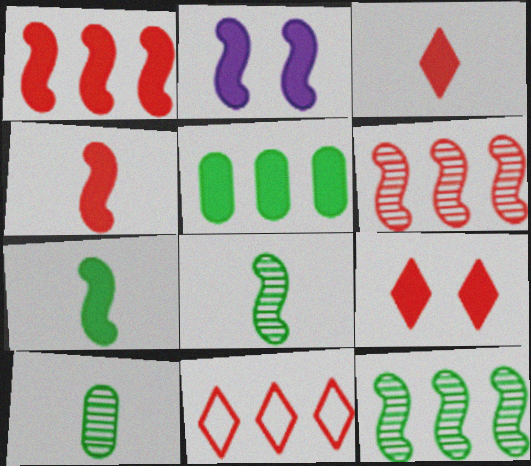[[1, 2, 7], 
[2, 3, 5], 
[2, 10, 11]]